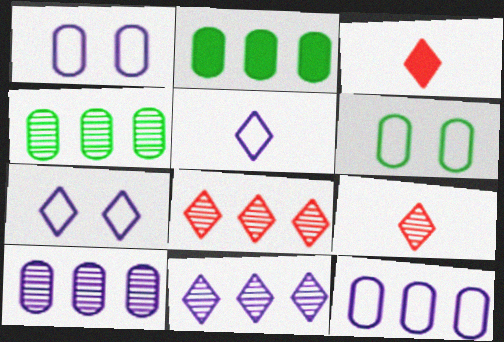[]